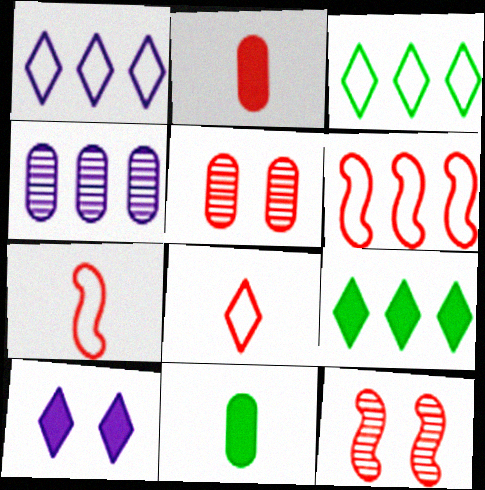[[1, 11, 12], 
[4, 6, 9]]